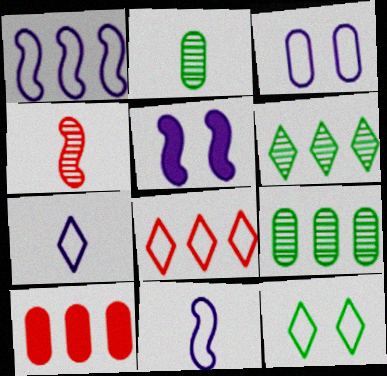[[1, 3, 7], 
[1, 6, 10], 
[2, 3, 10], 
[2, 5, 8], 
[7, 8, 12]]